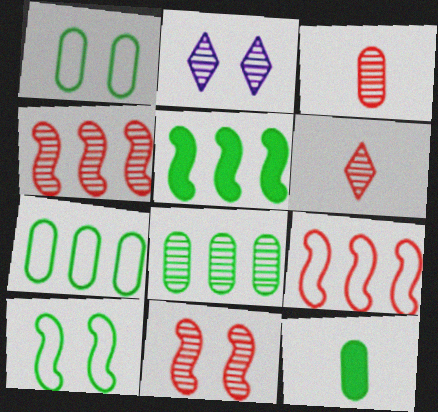[[1, 8, 12], 
[2, 9, 12]]